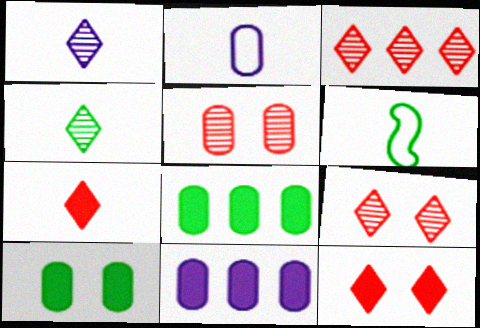[[2, 5, 8], 
[6, 9, 11]]